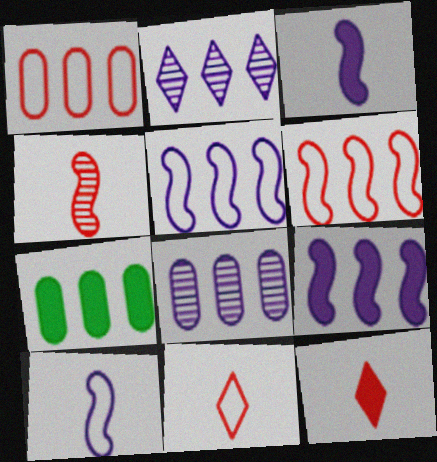[[1, 7, 8], 
[2, 6, 7]]